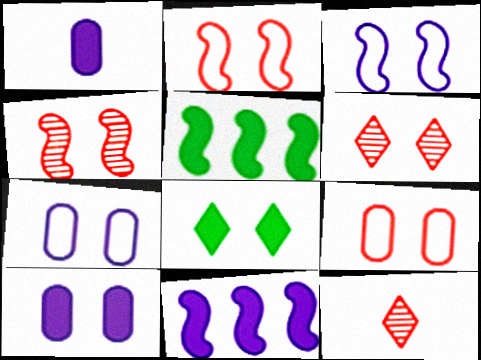[[4, 7, 8], 
[5, 7, 12]]